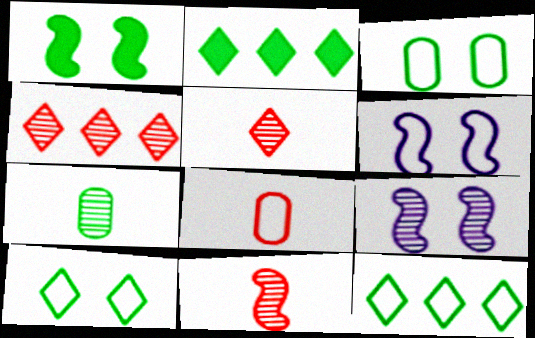[[1, 7, 12], 
[2, 8, 9], 
[4, 7, 9], 
[6, 8, 12]]